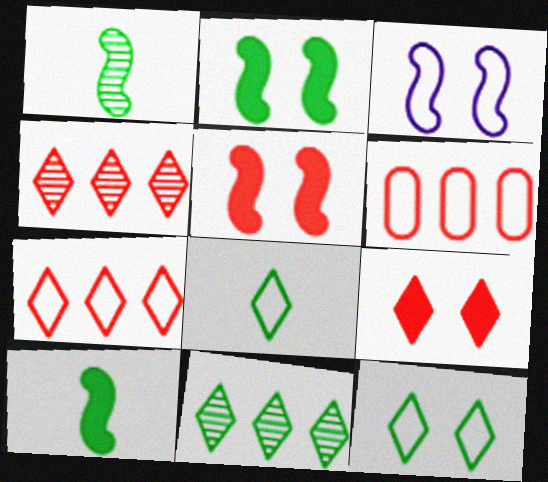[[3, 6, 8]]